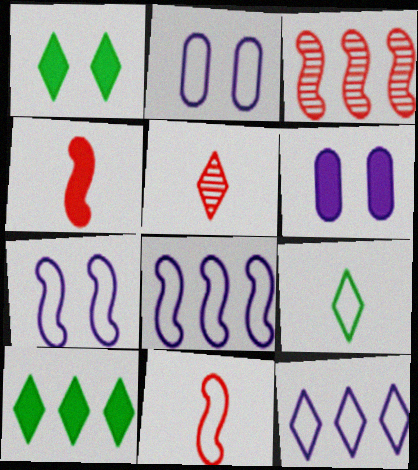[[1, 5, 12], 
[3, 6, 9], 
[4, 6, 10]]